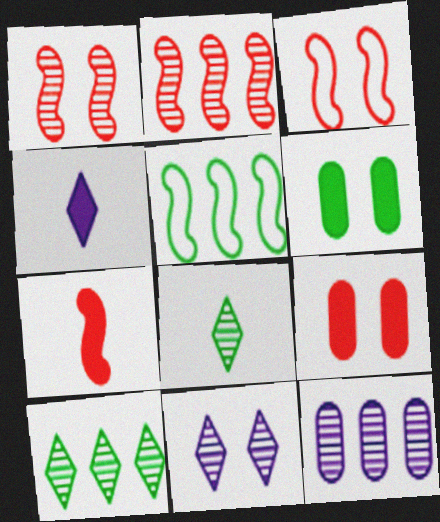[[1, 8, 12], 
[2, 3, 7], 
[2, 10, 12], 
[3, 6, 11], 
[5, 6, 8]]